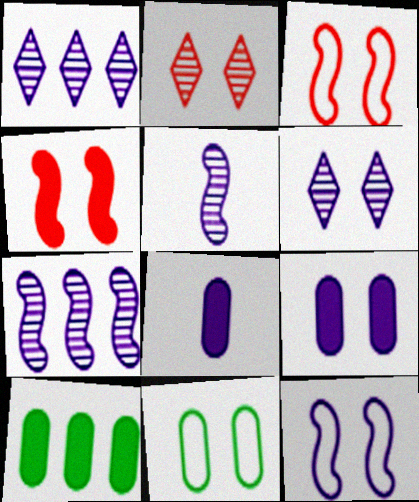[[1, 8, 12], 
[4, 6, 11], 
[6, 9, 12]]